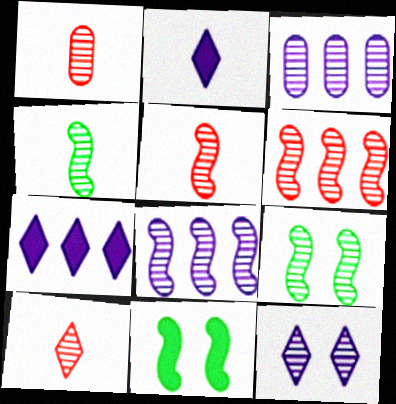[[1, 5, 10], 
[3, 9, 10], 
[5, 8, 9]]